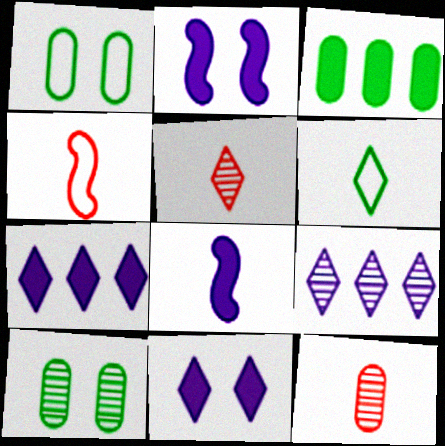[[4, 7, 10], 
[6, 8, 12]]